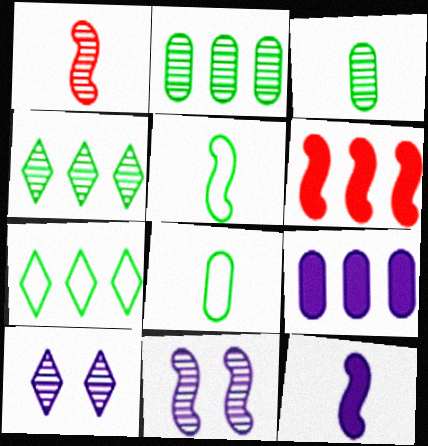[[1, 2, 10], 
[1, 5, 12], 
[5, 6, 11], 
[6, 8, 10]]